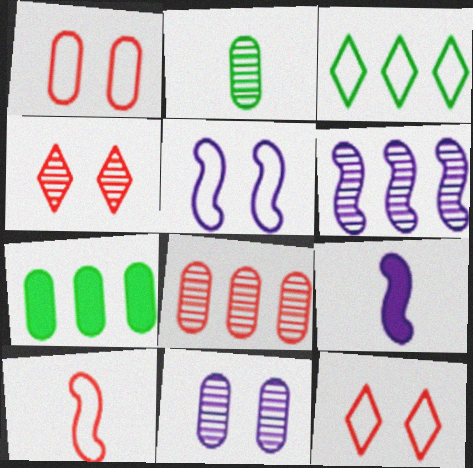[[2, 4, 6], 
[2, 8, 11], 
[5, 6, 9]]